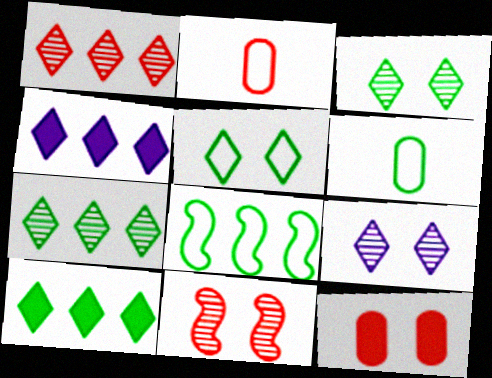[[4, 6, 11], 
[5, 6, 8]]